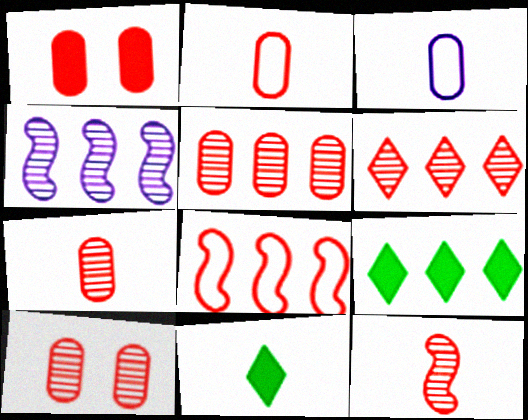[[1, 2, 5], 
[3, 11, 12], 
[5, 7, 10], 
[6, 10, 12]]